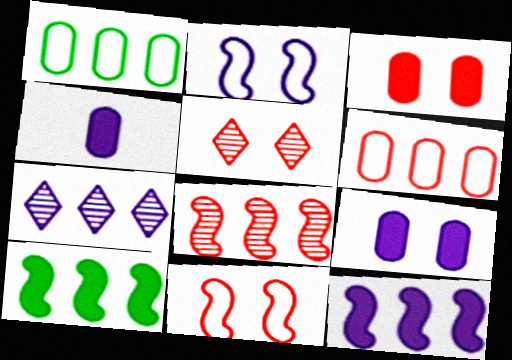[[2, 4, 7], 
[3, 5, 11], 
[6, 7, 10]]